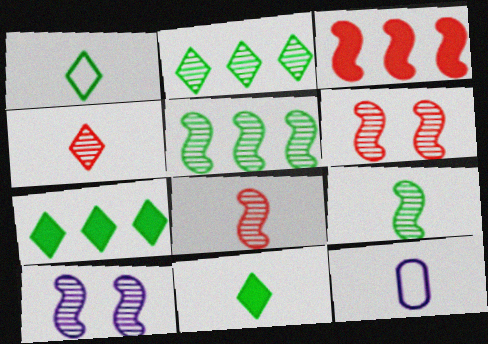[[5, 8, 10], 
[6, 7, 12], 
[8, 11, 12]]